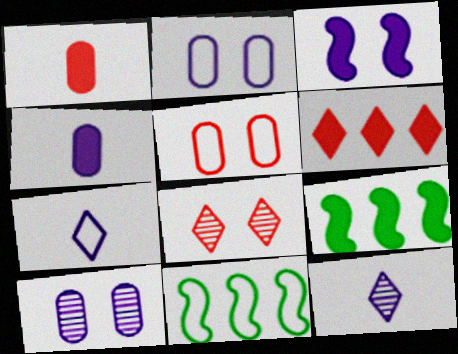[[4, 8, 11], 
[5, 7, 11], 
[5, 9, 12]]